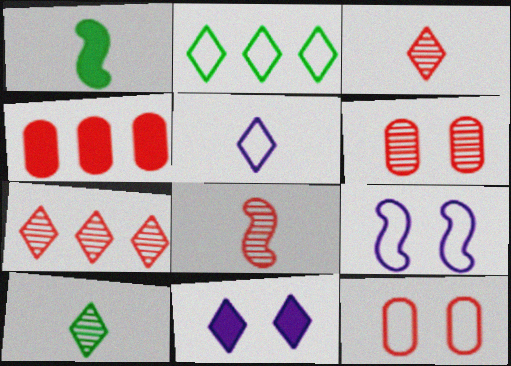[[1, 4, 11], 
[2, 3, 11], 
[4, 9, 10], 
[6, 7, 8]]